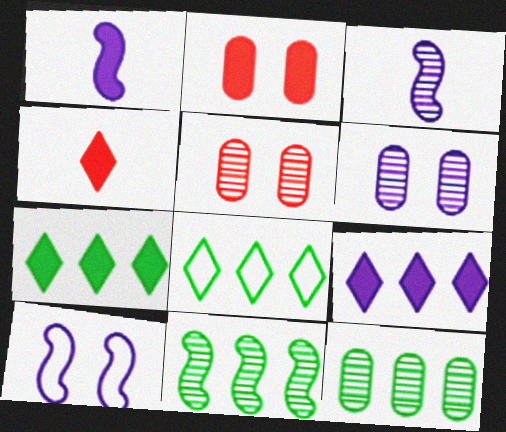[[1, 2, 7], 
[1, 5, 8], 
[2, 3, 8], 
[4, 10, 12]]